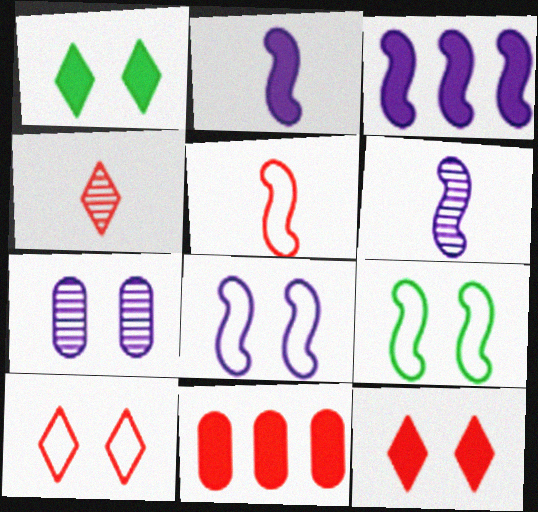[[1, 2, 11], 
[3, 6, 8], 
[7, 9, 12]]